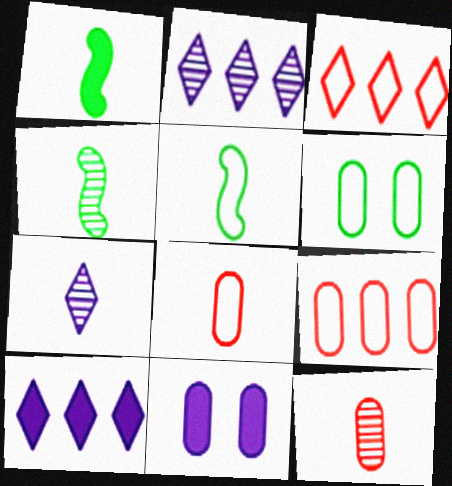[[1, 4, 5], 
[1, 7, 8], 
[3, 4, 11], 
[4, 7, 12]]